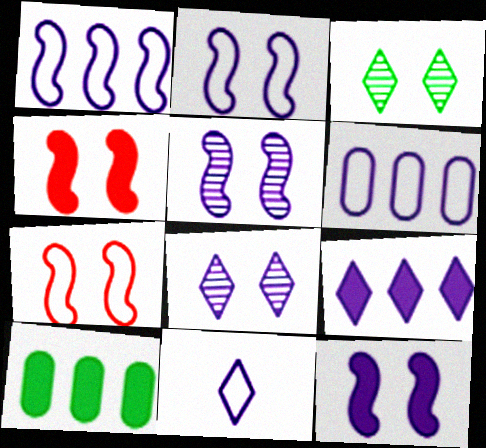[[2, 5, 12], 
[2, 6, 11], 
[8, 9, 11]]